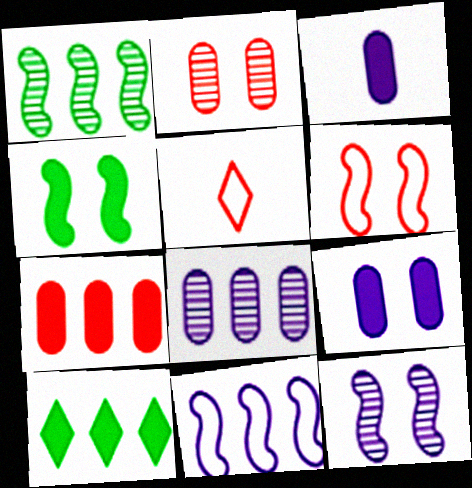[[1, 5, 9], 
[4, 5, 8], 
[4, 6, 12]]